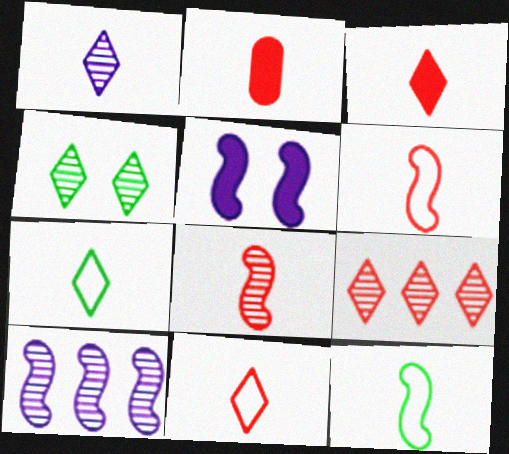[[1, 2, 12], 
[1, 3, 7], 
[1, 4, 9], 
[2, 8, 11]]